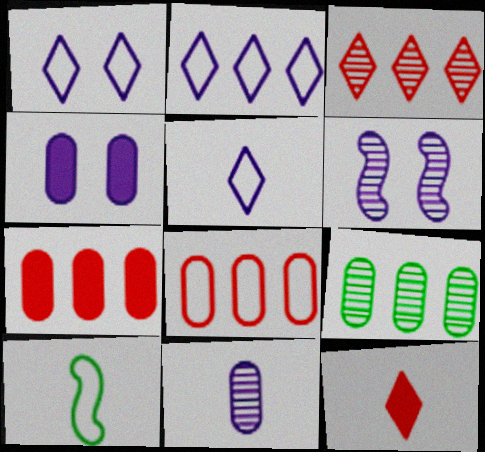[[1, 2, 5], 
[1, 4, 6], 
[1, 8, 10], 
[3, 4, 10], 
[10, 11, 12]]